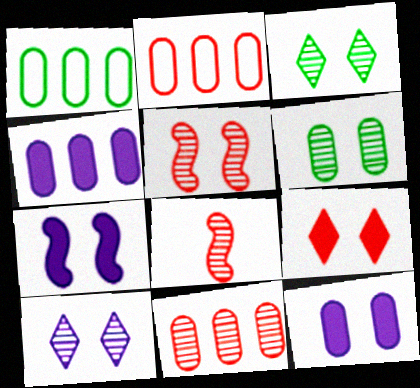[[1, 4, 11], 
[2, 8, 9], 
[5, 6, 10]]